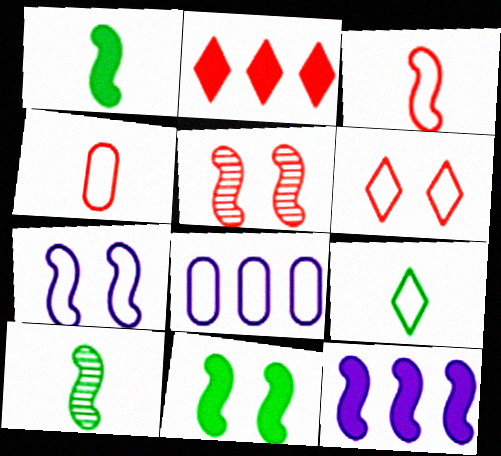[[2, 4, 5], 
[5, 7, 11]]